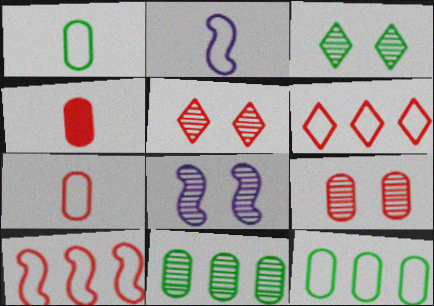[[3, 8, 9], 
[4, 5, 10]]